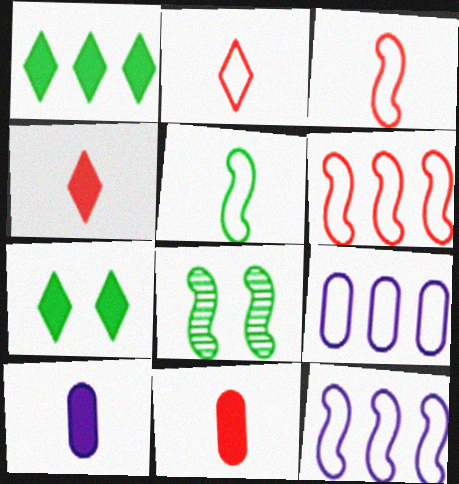[[4, 8, 9]]